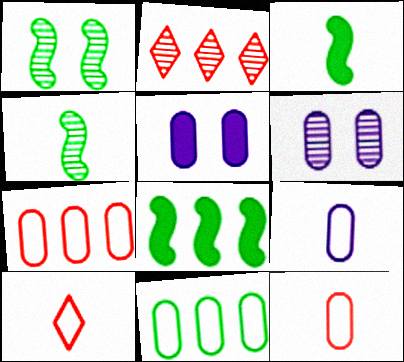[[2, 4, 6], 
[6, 8, 10]]